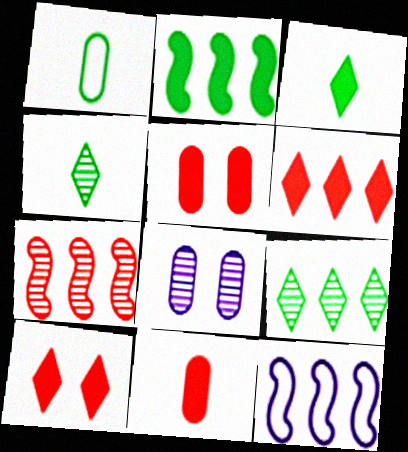[[2, 7, 12], 
[4, 5, 12], 
[4, 7, 8]]